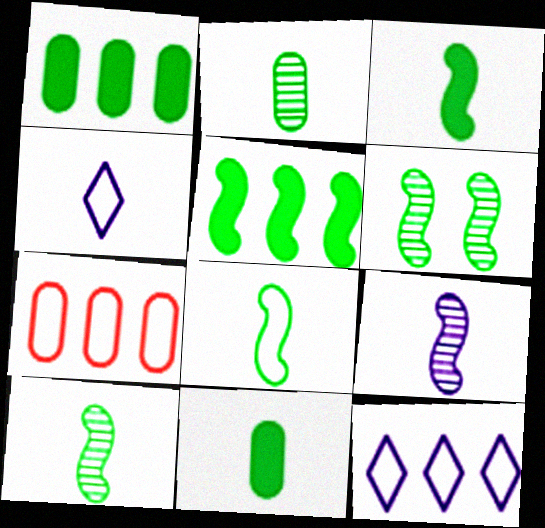[[3, 8, 10], 
[5, 6, 8]]